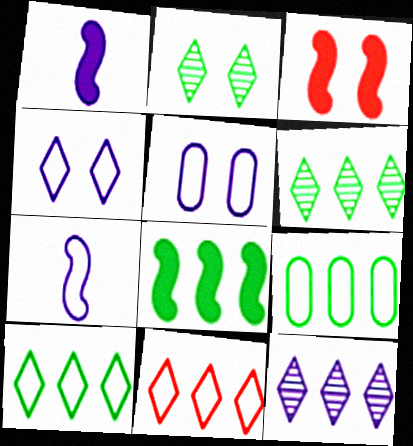[[1, 3, 8], 
[1, 5, 12], 
[2, 3, 5], 
[6, 8, 9]]